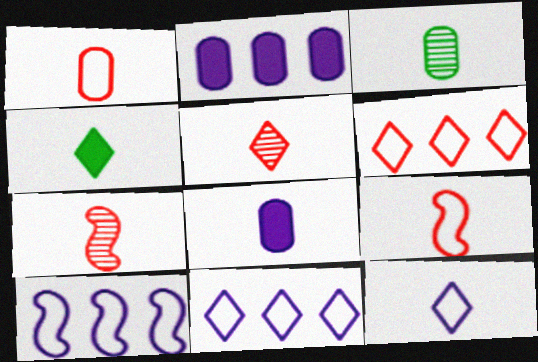[[1, 3, 8], 
[4, 5, 12]]